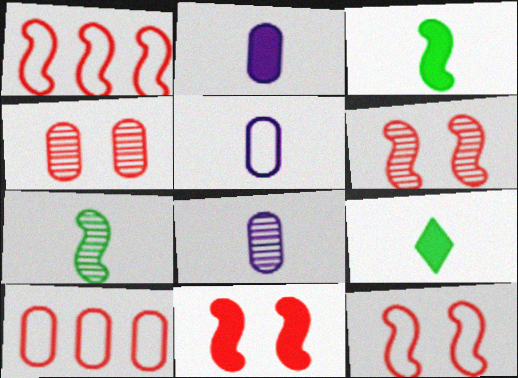[[2, 5, 8], 
[6, 11, 12]]